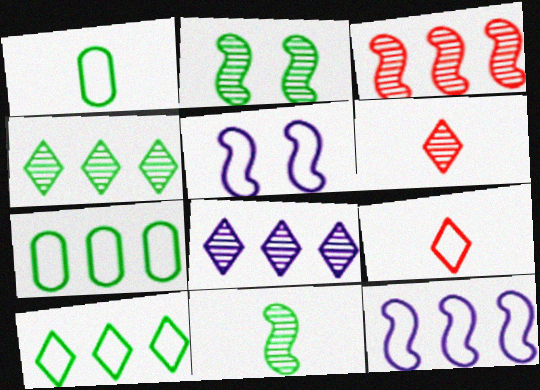[[5, 7, 9]]